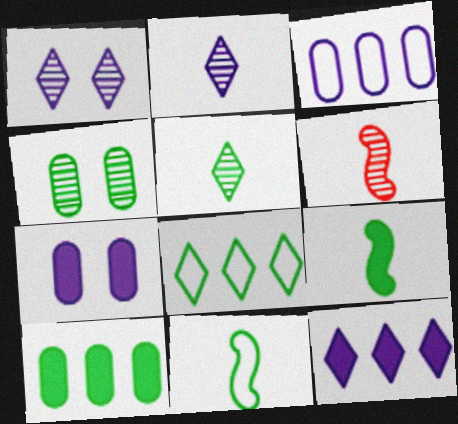[[4, 8, 9], 
[6, 7, 8]]